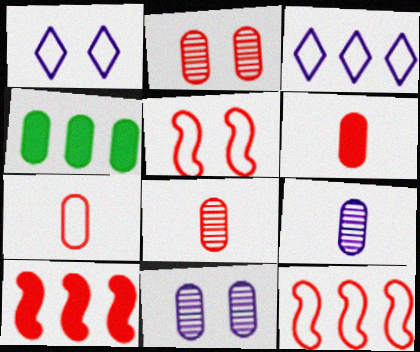[[4, 7, 11], 
[6, 7, 8]]